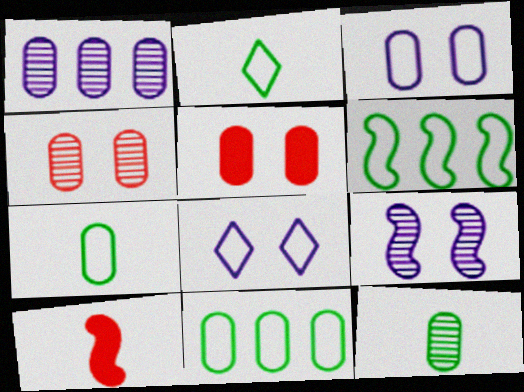[[1, 4, 12], 
[1, 5, 7], 
[6, 9, 10]]